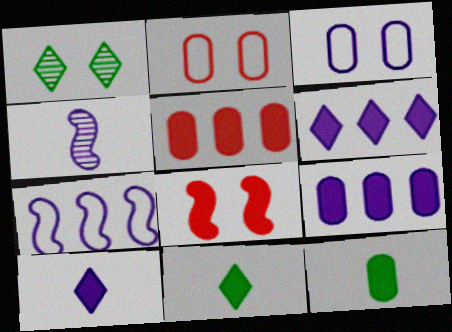[[1, 3, 8], 
[3, 4, 6], 
[6, 8, 12], 
[8, 9, 11]]